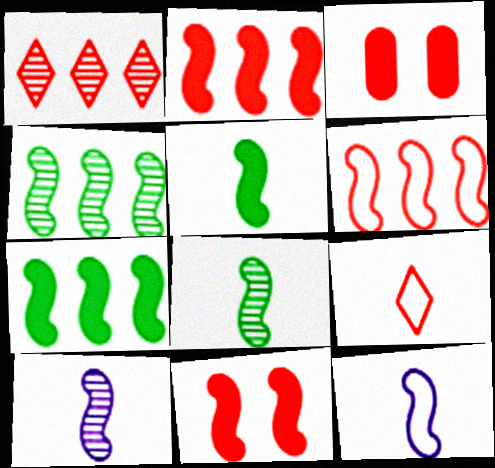[[4, 11, 12]]